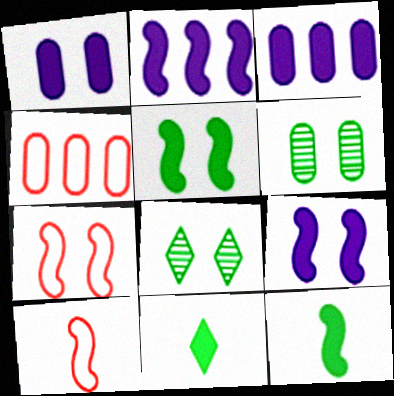[[1, 7, 8], 
[3, 8, 10]]